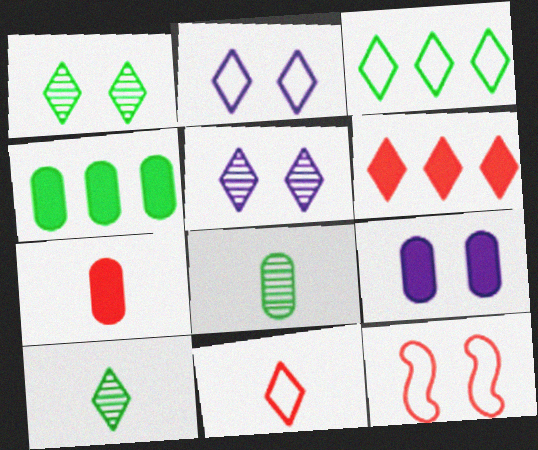[[1, 9, 12], 
[2, 3, 11], 
[2, 6, 10], 
[4, 7, 9]]